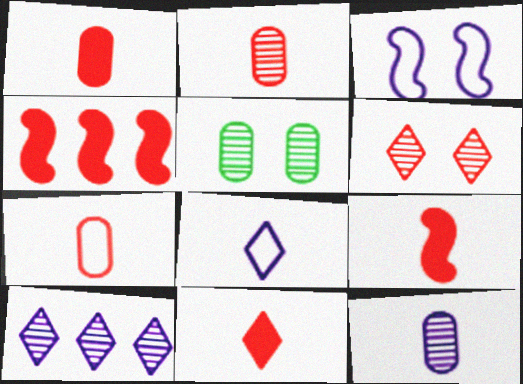[[1, 2, 7], 
[1, 9, 11], 
[4, 5, 8], 
[4, 6, 7]]